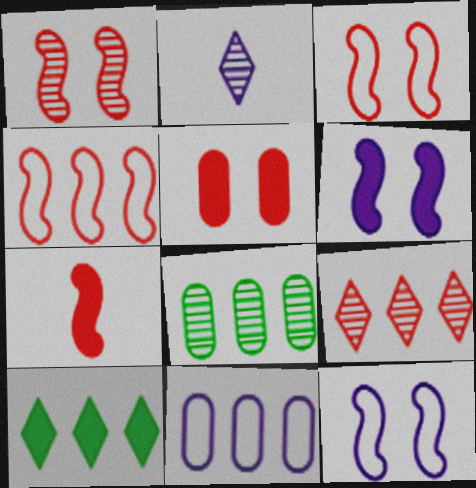[[1, 2, 8], 
[1, 4, 7], 
[2, 6, 11]]